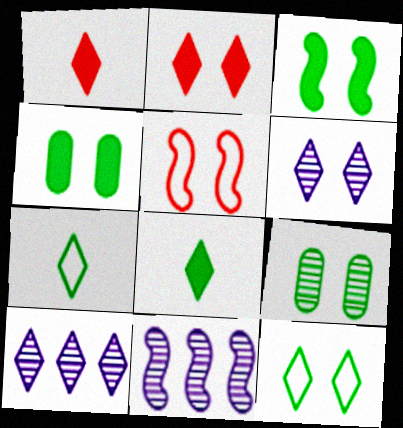[[1, 10, 12], 
[2, 6, 12], 
[2, 7, 10], 
[3, 9, 12], 
[4, 5, 6]]